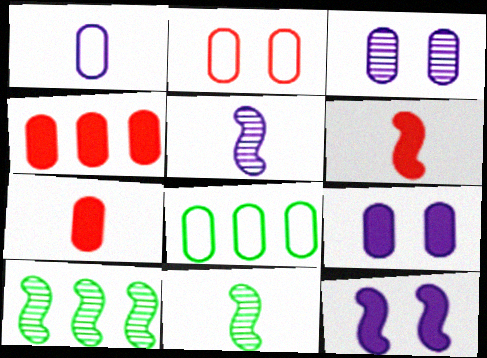[[1, 2, 8], 
[3, 7, 8]]